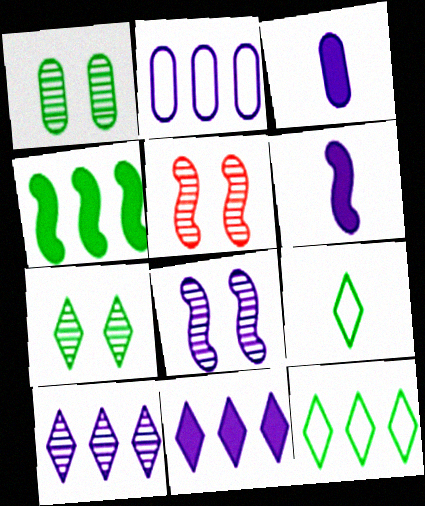[[1, 4, 9], 
[3, 5, 12]]